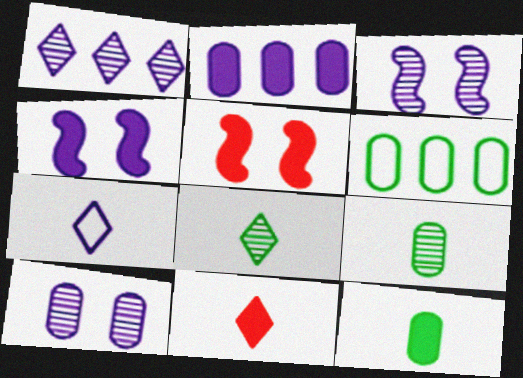[[2, 3, 7], 
[3, 6, 11], 
[7, 8, 11]]